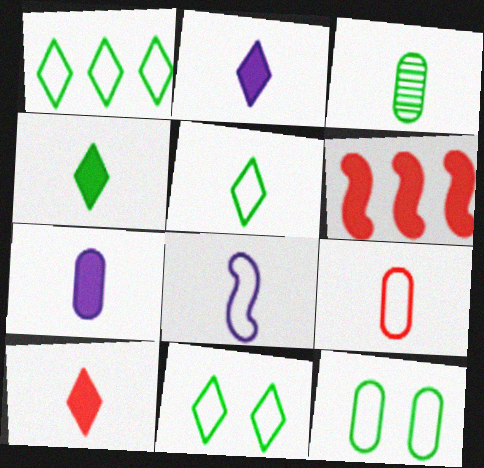[[1, 5, 11], 
[2, 4, 10], 
[3, 7, 9], 
[3, 8, 10], 
[5, 8, 9]]